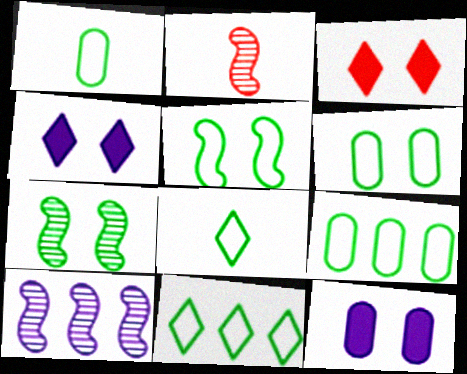[[1, 3, 10], 
[1, 5, 11], 
[1, 6, 9], 
[2, 4, 9], 
[2, 7, 10], 
[2, 11, 12], 
[5, 8, 9]]